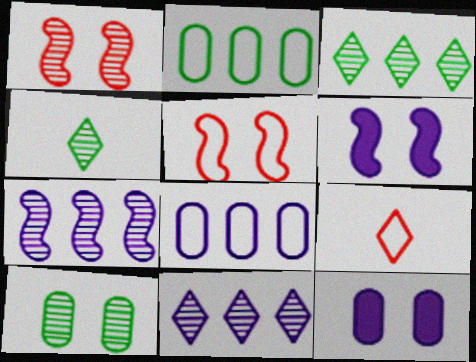[]